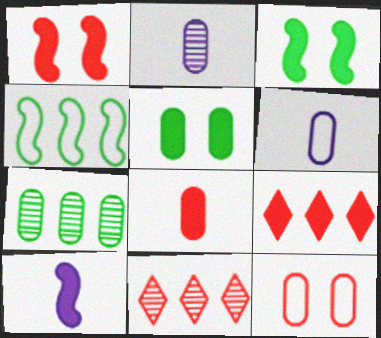[[1, 8, 9], 
[3, 6, 11], 
[5, 9, 10]]